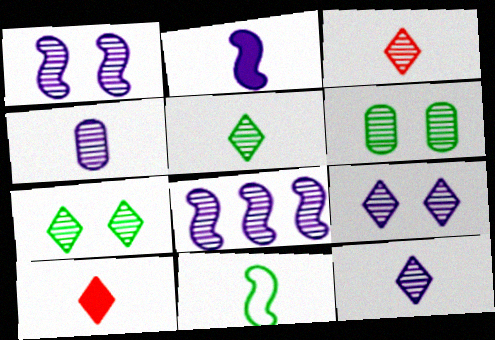[[3, 5, 12], 
[3, 6, 8], 
[4, 8, 9], 
[4, 10, 11]]